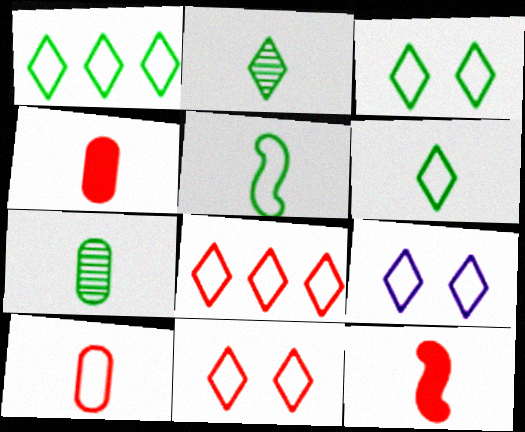[[1, 3, 6], 
[3, 9, 11], 
[6, 8, 9]]